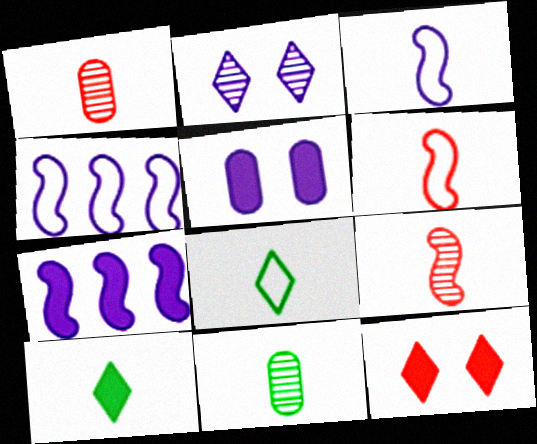[[1, 3, 10], 
[4, 11, 12]]